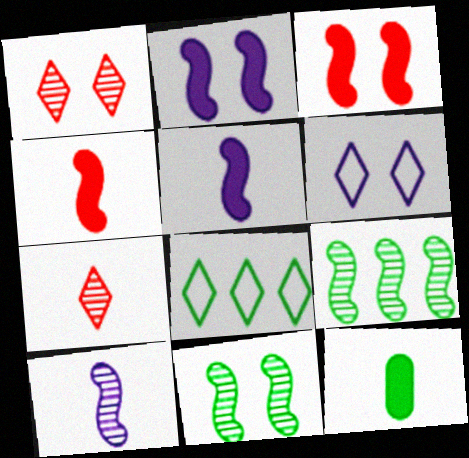[[8, 11, 12]]